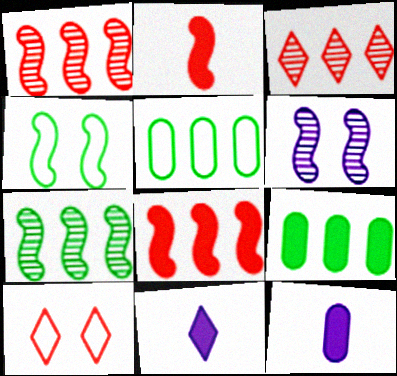[[3, 4, 12], 
[7, 10, 12]]